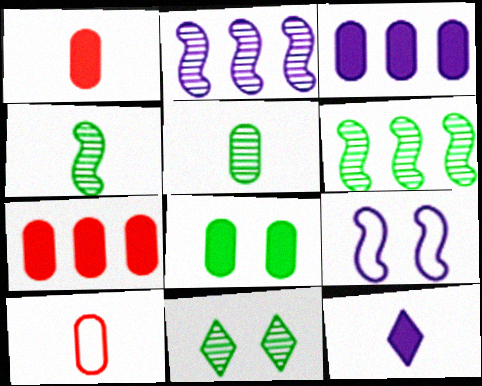[[1, 3, 8], 
[4, 10, 12], 
[5, 6, 11]]